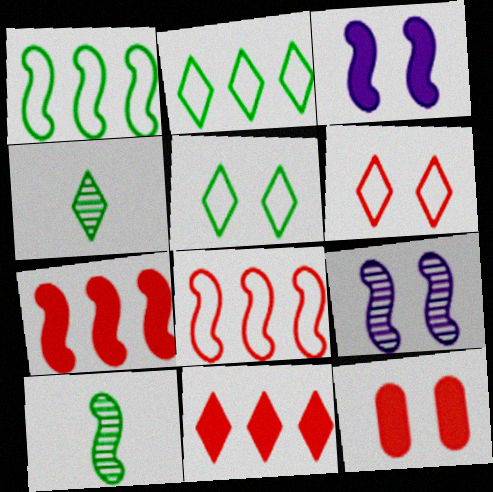[[3, 8, 10], 
[5, 9, 12]]